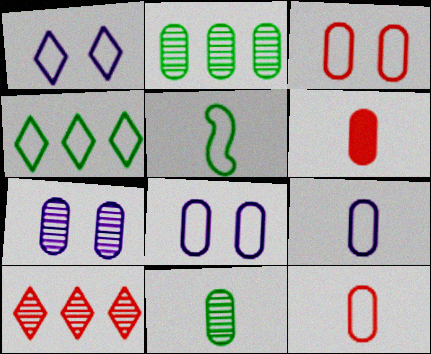[[2, 6, 8], 
[6, 9, 11]]